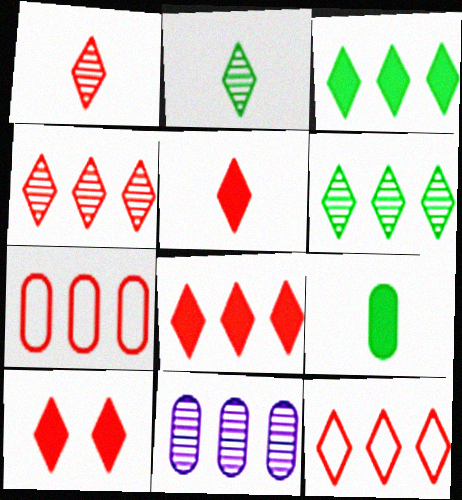[[1, 10, 12], 
[4, 8, 12], 
[5, 8, 10]]